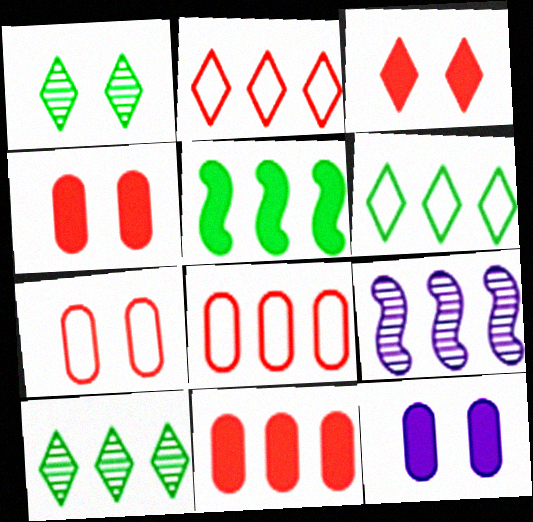[[6, 9, 11]]